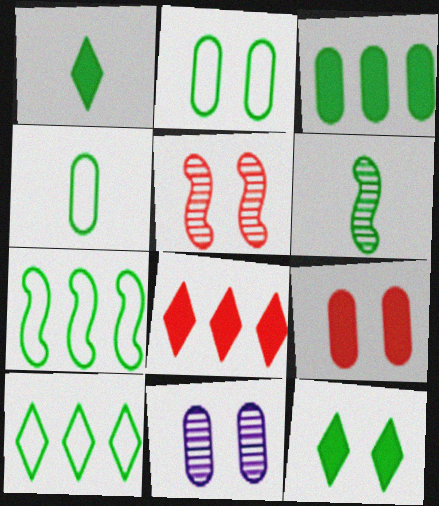[[1, 4, 6], 
[2, 9, 11]]